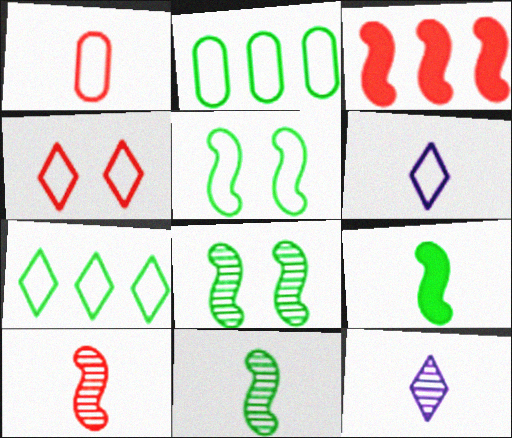[[1, 9, 12], 
[4, 6, 7]]